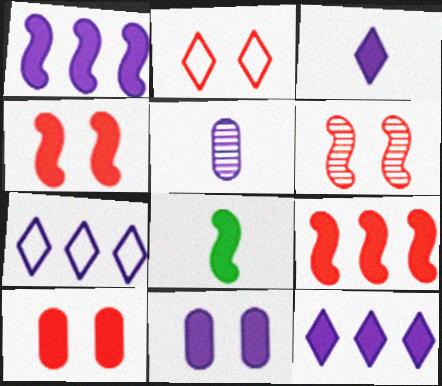[[1, 3, 11], 
[1, 4, 8], 
[2, 6, 10], 
[8, 10, 12]]